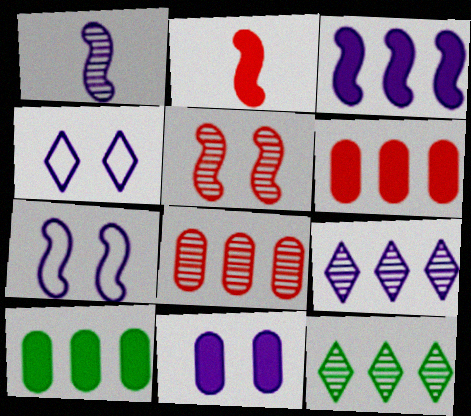[[1, 3, 7]]